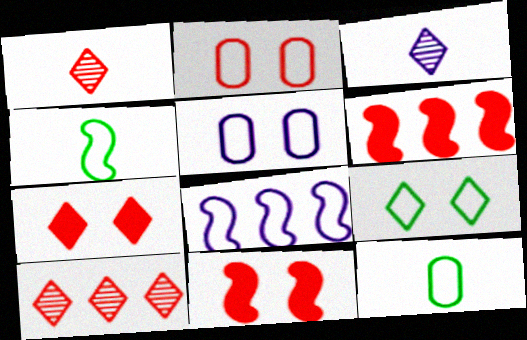[[1, 2, 6]]